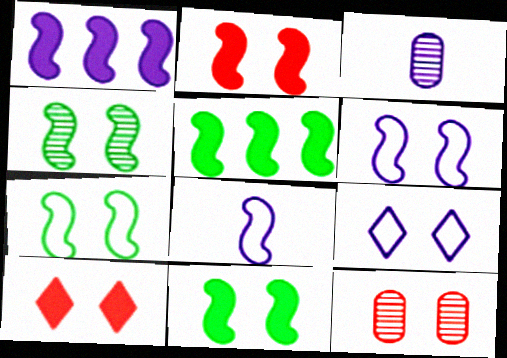[[1, 3, 9], 
[2, 4, 6], 
[4, 7, 11], 
[9, 11, 12]]